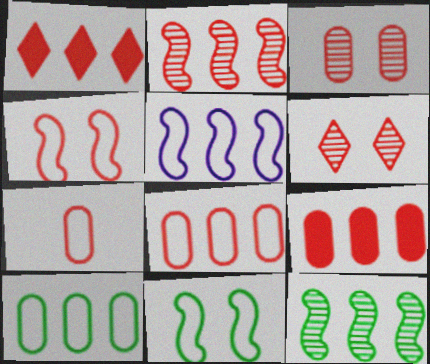[[1, 2, 8], 
[3, 7, 9]]